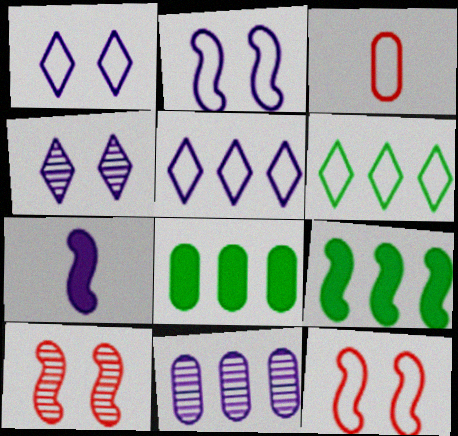[[1, 7, 11], 
[2, 3, 6], 
[3, 4, 9]]